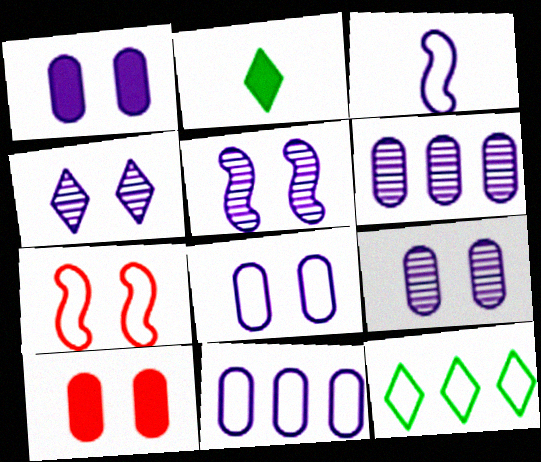[[1, 8, 9], 
[2, 6, 7], 
[4, 5, 9]]